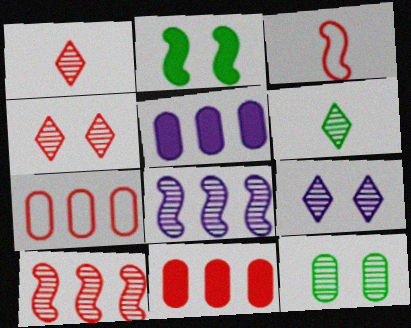[[1, 8, 12], 
[2, 3, 8], 
[3, 4, 11]]